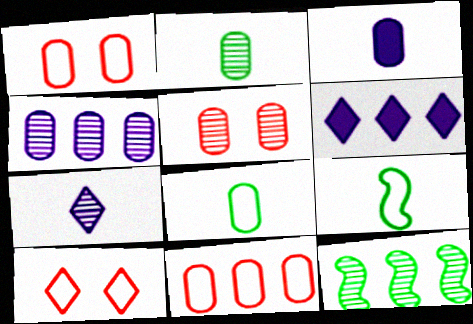[[2, 4, 5], 
[3, 10, 12], 
[5, 6, 9], 
[5, 7, 12], 
[6, 11, 12]]